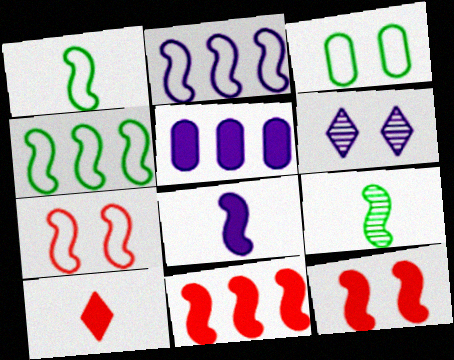[[1, 2, 7], 
[2, 9, 12], 
[3, 6, 12]]